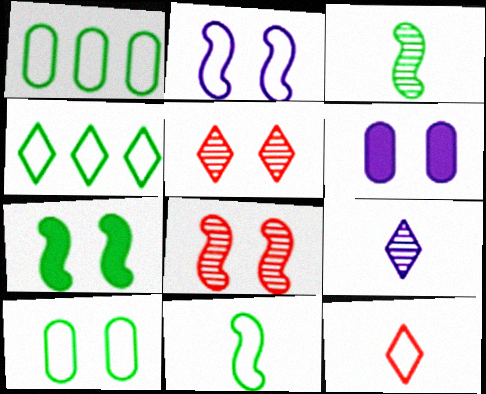[[1, 2, 12], 
[2, 7, 8], 
[4, 10, 11]]